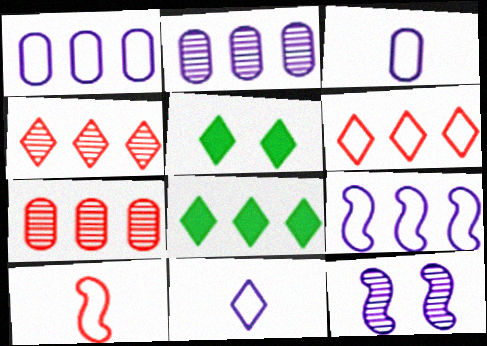[[2, 5, 10], 
[4, 5, 11], 
[7, 8, 9]]